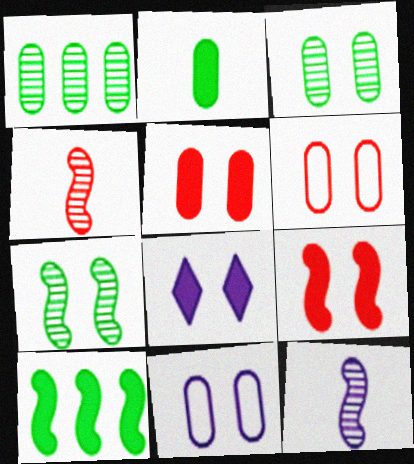[[3, 5, 11], 
[6, 7, 8]]